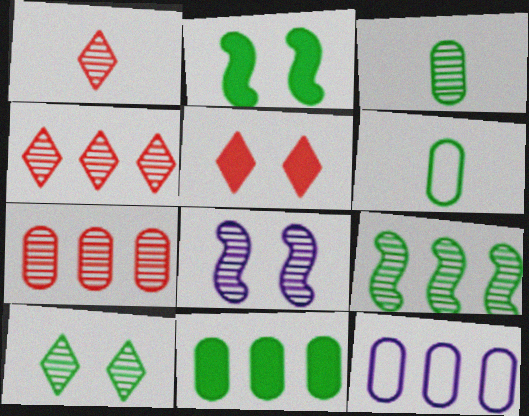[[1, 2, 12], 
[3, 4, 8], 
[3, 9, 10], 
[7, 11, 12]]